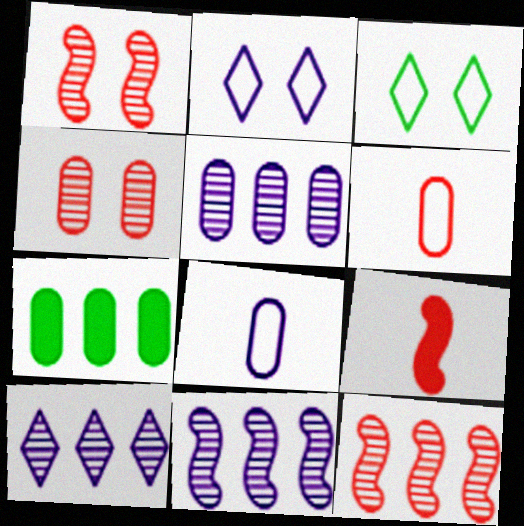[[3, 5, 9], 
[4, 7, 8], 
[5, 10, 11]]